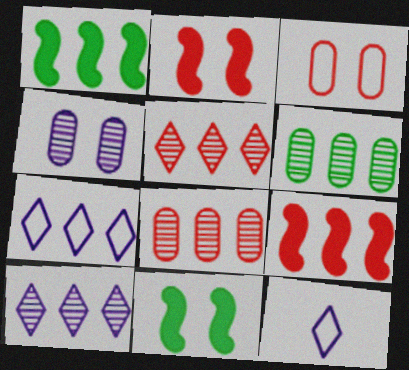[[1, 7, 8], 
[2, 6, 12], 
[6, 7, 9], 
[8, 11, 12]]